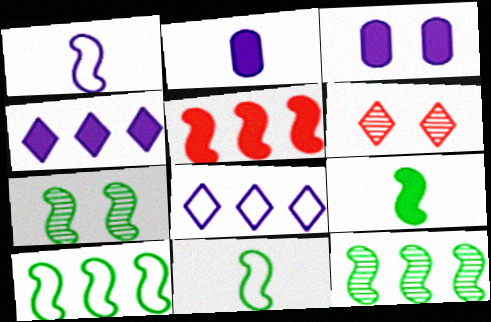[[1, 5, 7], 
[2, 6, 10], 
[7, 9, 10]]